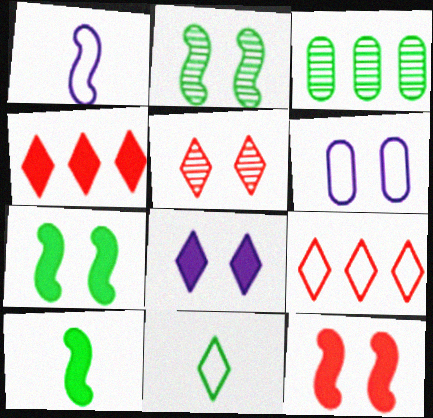[[3, 7, 11], 
[5, 6, 7]]